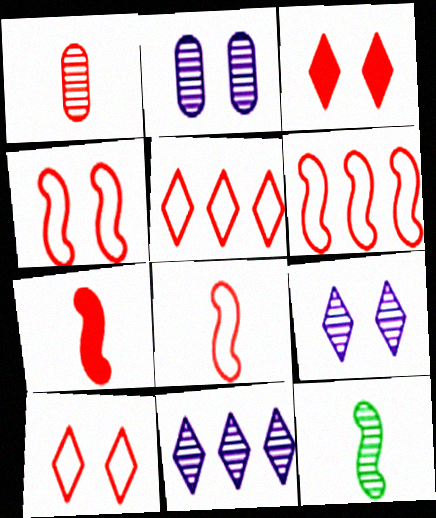[[1, 3, 6], 
[4, 6, 8]]